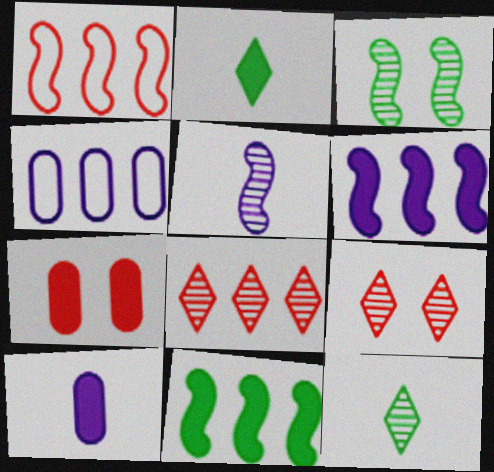[[2, 6, 7], 
[4, 8, 11]]